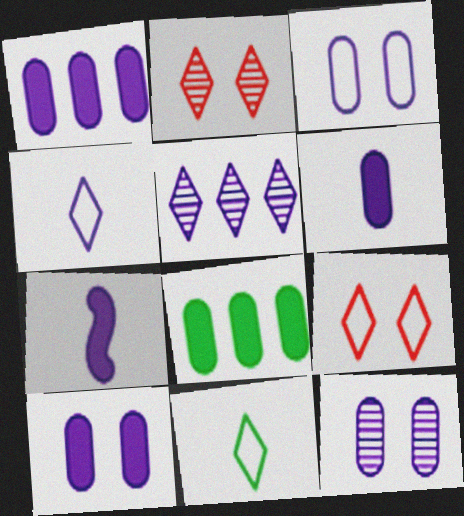[[1, 6, 10], 
[3, 5, 7], 
[3, 10, 12]]